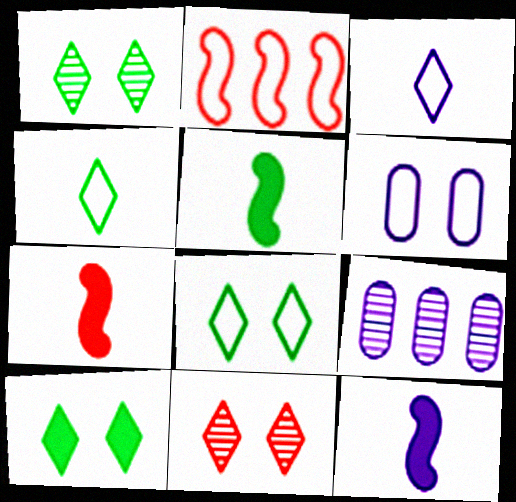[[1, 8, 10], 
[2, 4, 6], 
[5, 7, 12], 
[7, 8, 9]]